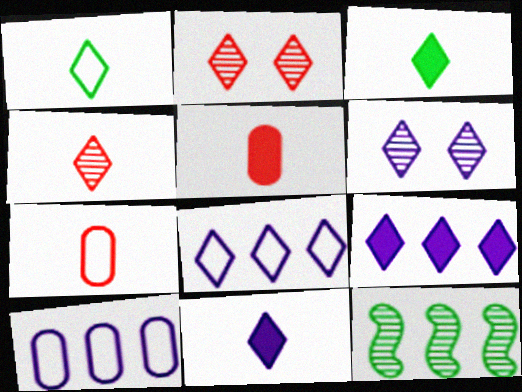[[1, 2, 9], 
[1, 4, 11], 
[2, 3, 8], 
[6, 8, 11]]